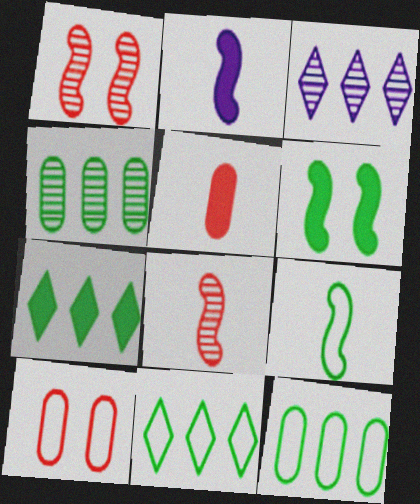[[2, 8, 9]]